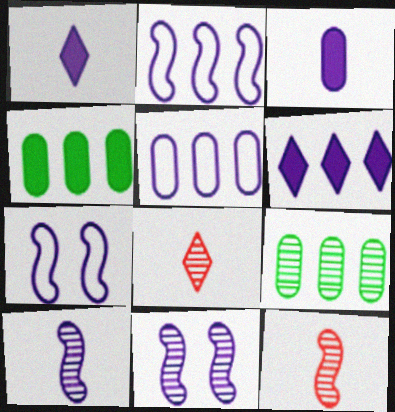[[1, 5, 11], 
[4, 7, 8], 
[8, 9, 11]]